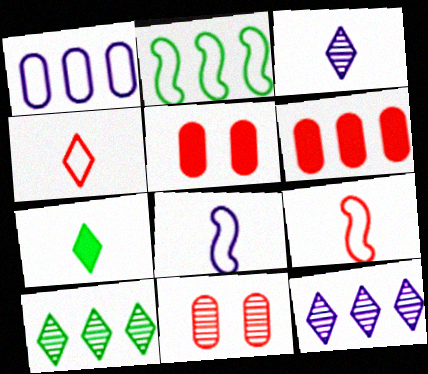[[2, 3, 5], 
[2, 6, 12], 
[3, 4, 7], 
[5, 8, 10]]